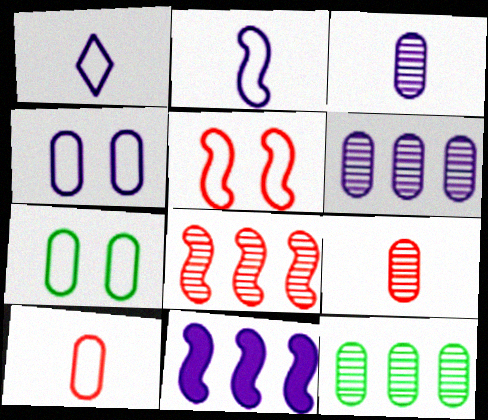[]